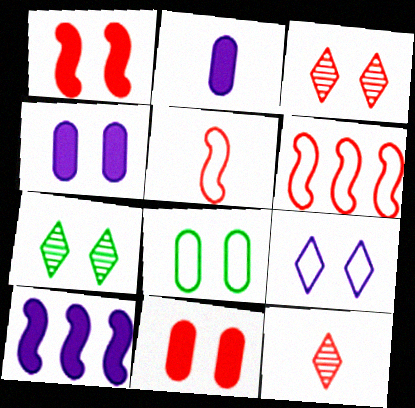[[2, 6, 7], 
[6, 11, 12], 
[8, 10, 12]]